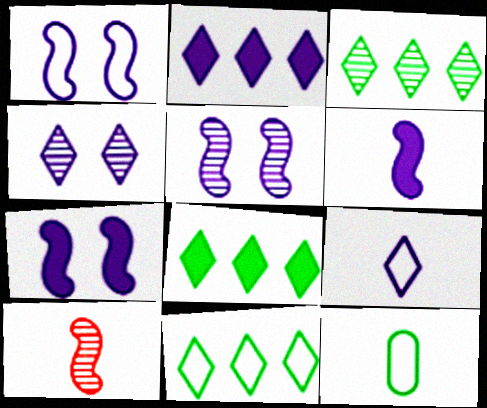[[1, 5, 7], 
[2, 4, 9], 
[3, 8, 11]]